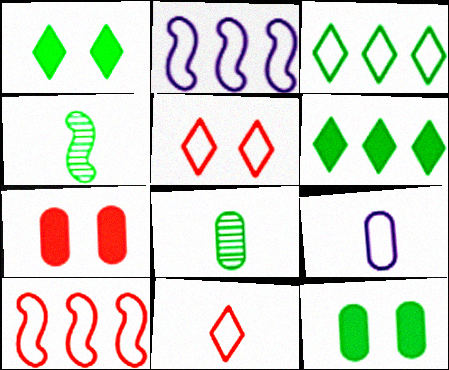[[3, 4, 12]]